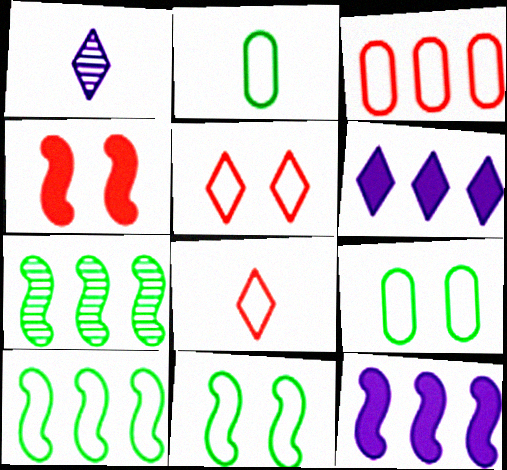[[3, 6, 7]]